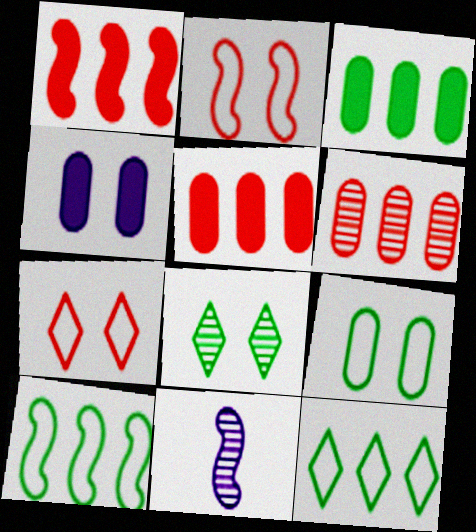[[2, 4, 8], 
[3, 7, 11], 
[6, 8, 11]]